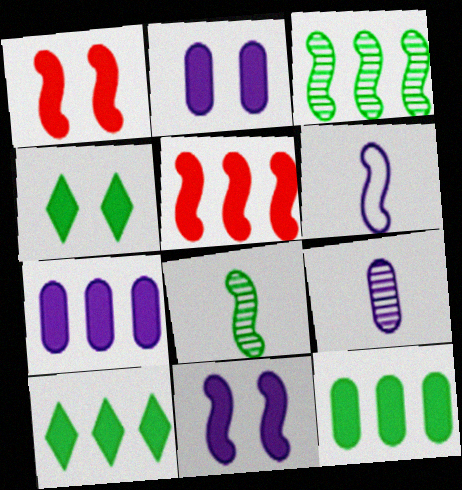[[1, 2, 4], 
[1, 3, 6], 
[5, 7, 10]]